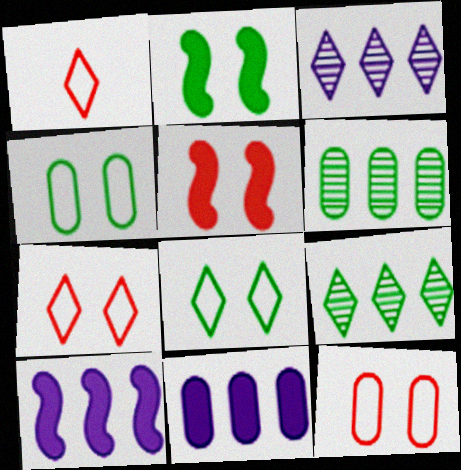[]